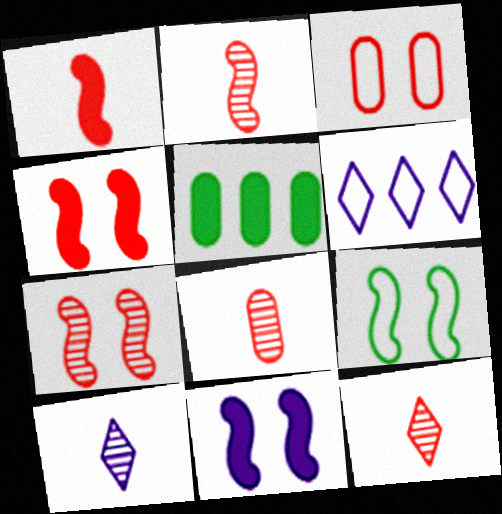[[2, 8, 12], 
[7, 9, 11]]